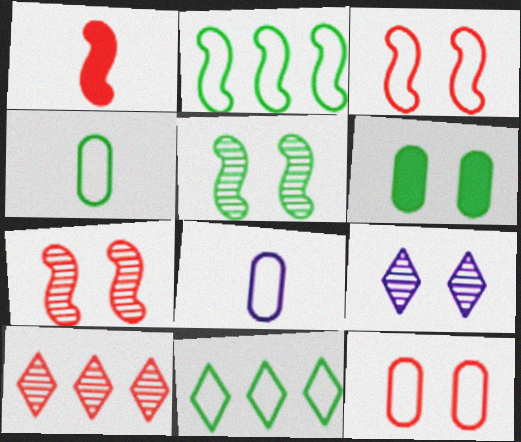[[1, 10, 12], 
[3, 6, 9], 
[3, 8, 11]]